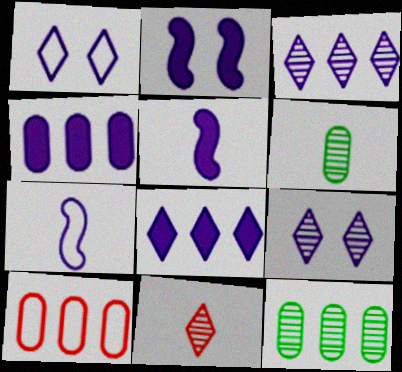[[4, 7, 9], 
[4, 10, 12]]